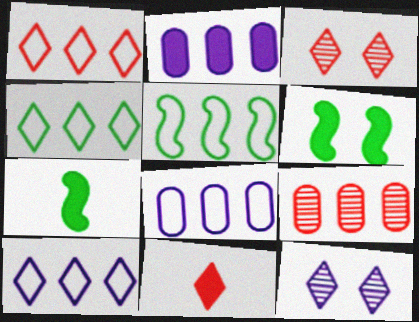[[1, 3, 11], 
[1, 4, 10], 
[1, 5, 8], 
[2, 6, 11], 
[3, 7, 8], 
[4, 11, 12]]